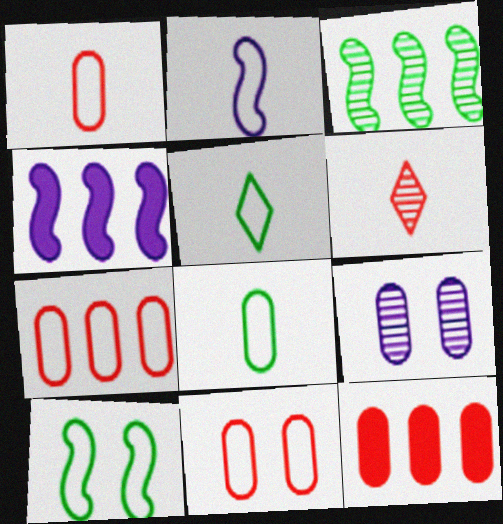[[1, 2, 5], 
[1, 7, 11], 
[3, 6, 9], 
[8, 9, 12]]